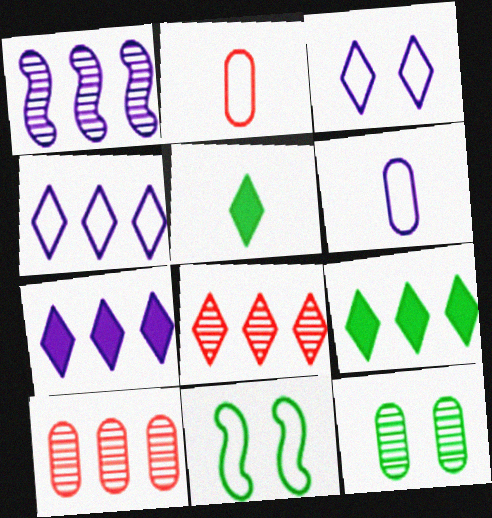[[2, 4, 11], 
[3, 5, 8], 
[4, 8, 9]]